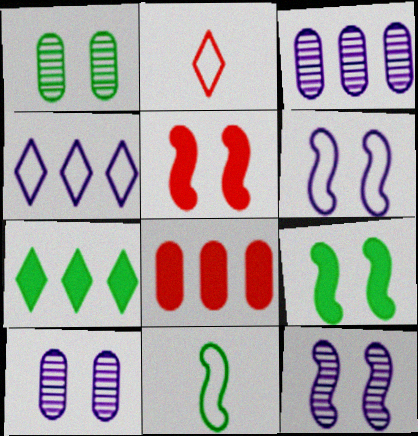[[1, 7, 11], 
[2, 3, 9]]